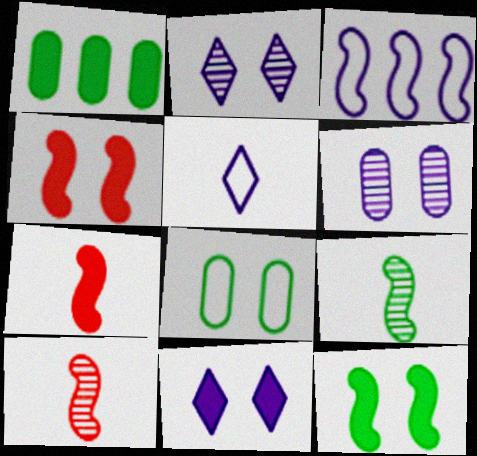[[1, 7, 11], 
[2, 4, 8], 
[3, 4, 9], 
[3, 10, 12]]